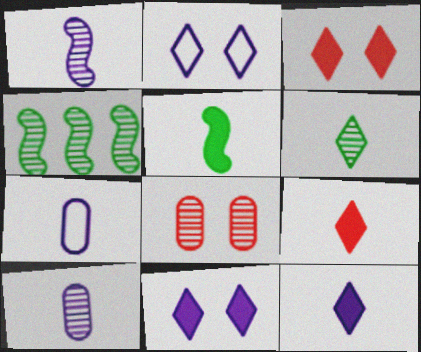[[1, 7, 12], 
[3, 4, 7]]